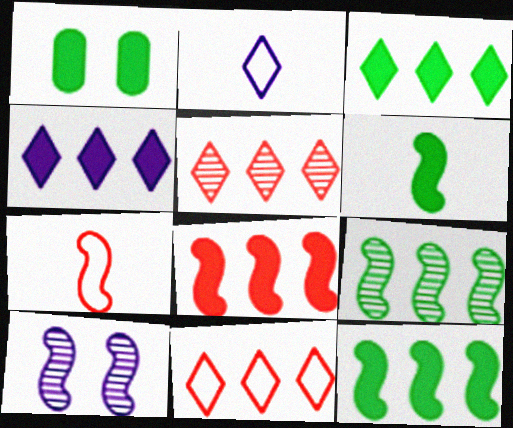[[1, 3, 6], 
[7, 10, 12]]